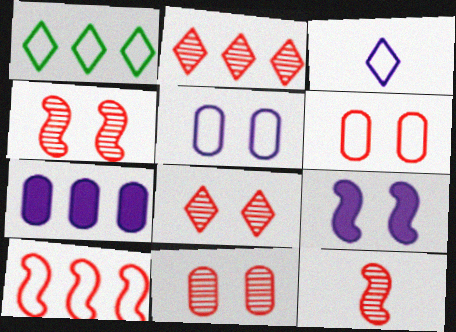[[2, 11, 12], 
[4, 8, 11]]